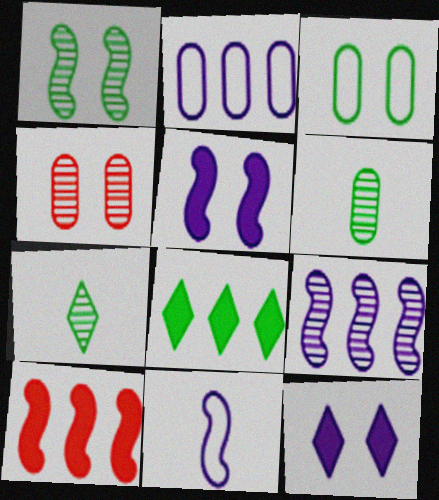[[1, 10, 11], 
[4, 7, 9], 
[4, 8, 11], 
[5, 9, 11]]